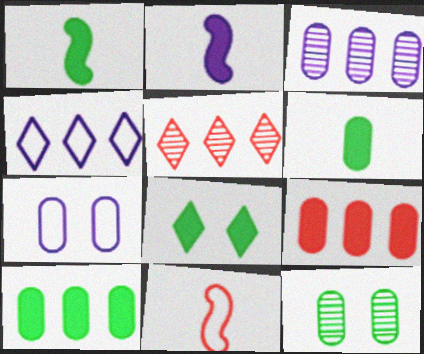[[1, 5, 7], 
[1, 8, 10], 
[2, 8, 9], 
[3, 8, 11]]